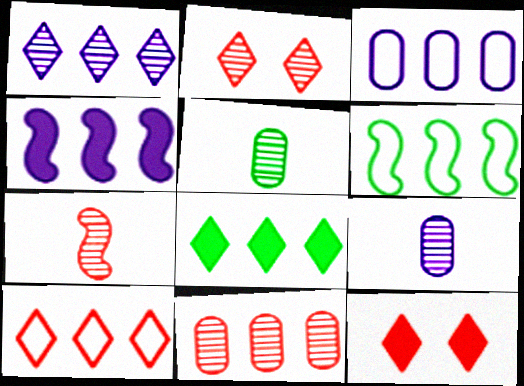[[1, 3, 4], 
[1, 8, 10], 
[2, 7, 11], 
[3, 6, 10], 
[6, 9, 12]]